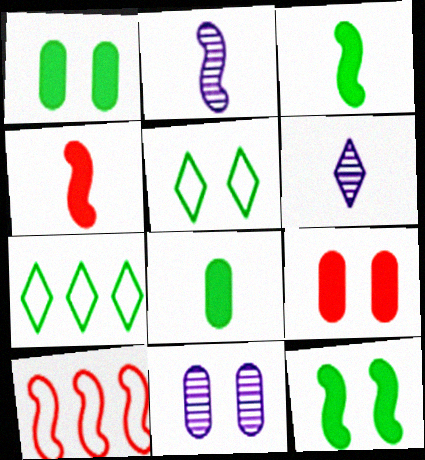[[1, 6, 10], 
[2, 7, 9], 
[2, 10, 12], 
[4, 7, 11]]